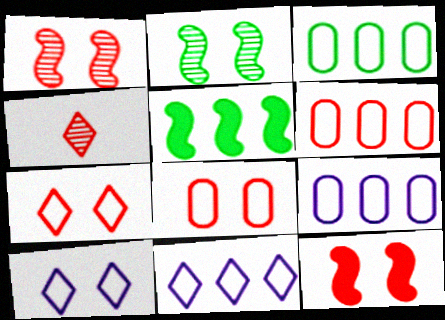[[3, 6, 9], 
[4, 6, 12]]